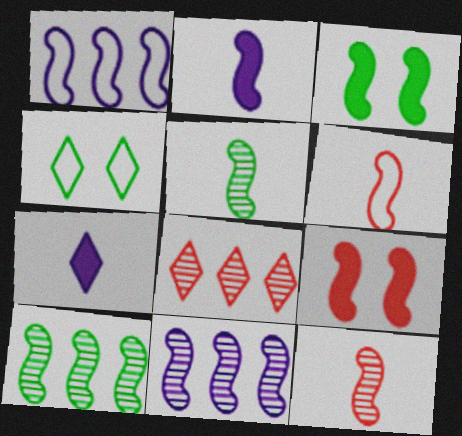[[1, 3, 12], 
[1, 5, 9], 
[2, 5, 6], 
[3, 6, 11], 
[4, 7, 8]]